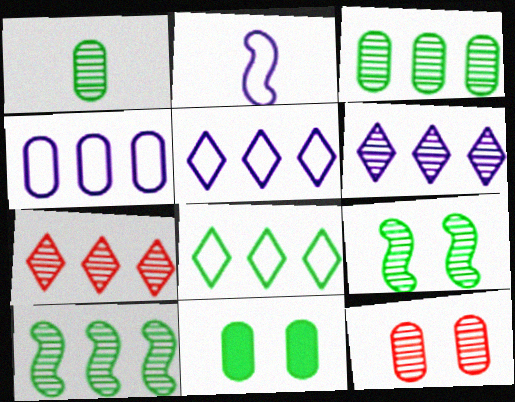[[2, 7, 11]]